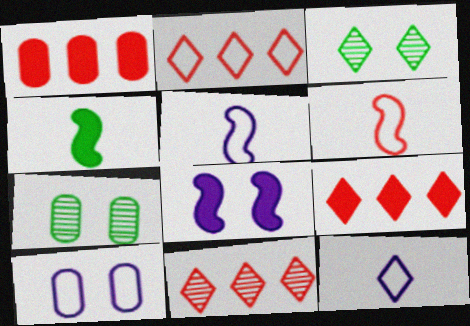[[1, 3, 5], 
[2, 9, 11], 
[3, 9, 12], 
[4, 10, 11], 
[5, 7, 9]]